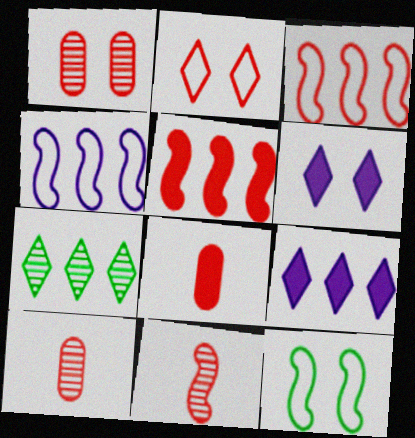[[1, 6, 12], 
[2, 5, 10], 
[9, 10, 12]]